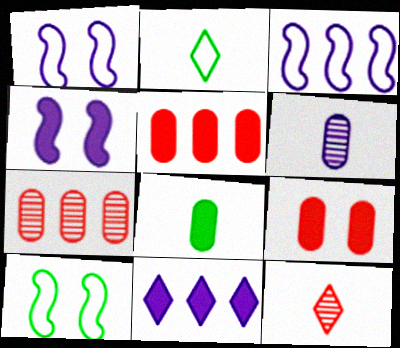[[1, 6, 11], 
[2, 4, 7]]